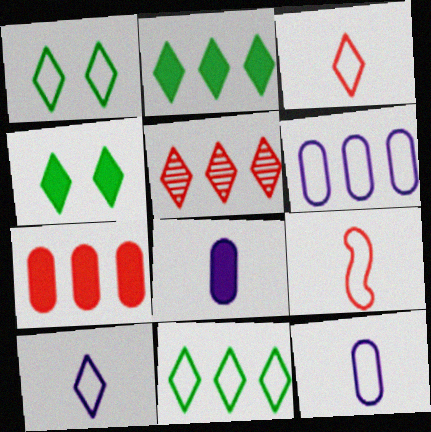[[1, 6, 9], 
[4, 5, 10]]